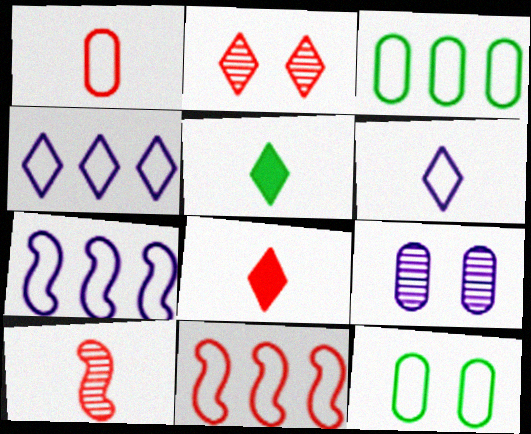[[1, 8, 10], 
[2, 4, 5], 
[3, 4, 11], 
[5, 9, 11], 
[6, 11, 12]]